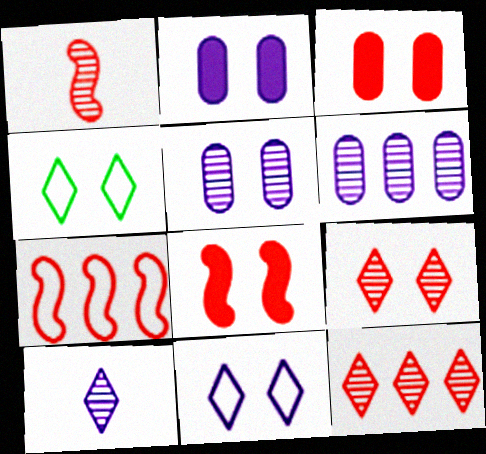[[1, 7, 8], 
[4, 5, 8]]